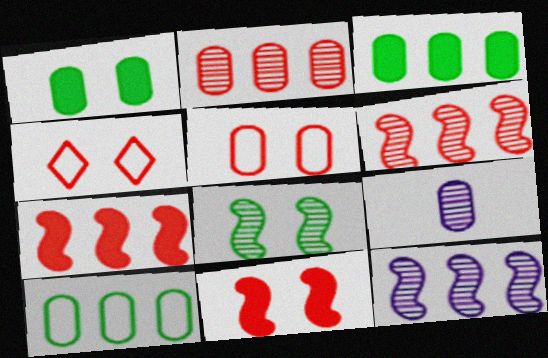[[3, 5, 9]]